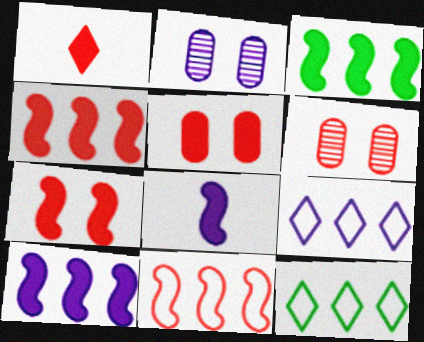[[1, 4, 5], 
[1, 6, 11], 
[2, 8, 9], 
[3, 4, 10], 
[3, 7, 8], 
[6, 8, 12]]